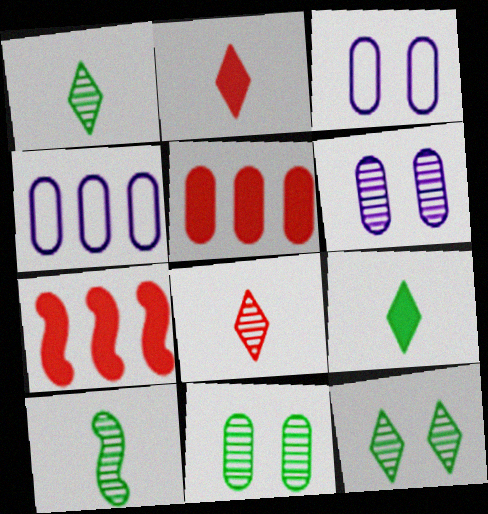[[1, 3, 7]]